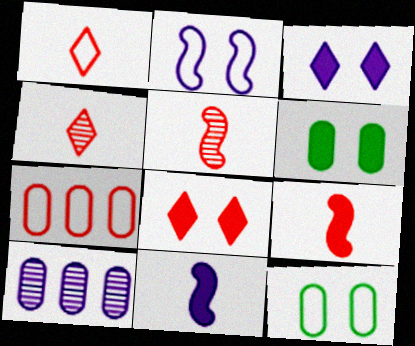[[5, 7, 8]]